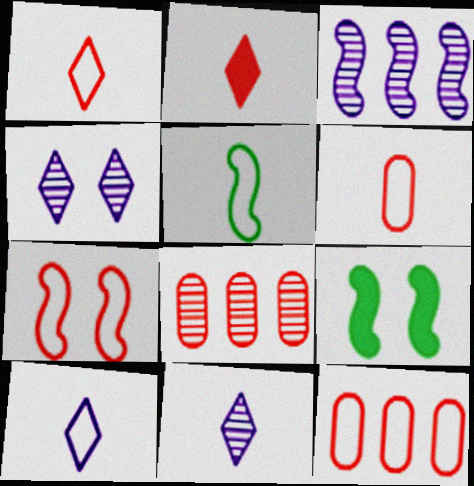[[1, 7, 12], 
[2, 7, 8], 
[5, 6, 10], 
[8, 9, 10], 
[9, 11, 12]]